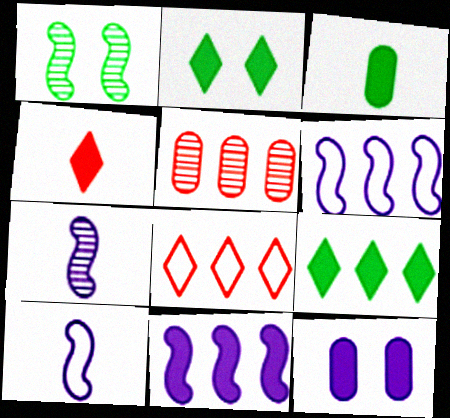[[2, 5, 10], 
[5, 6, 9]]